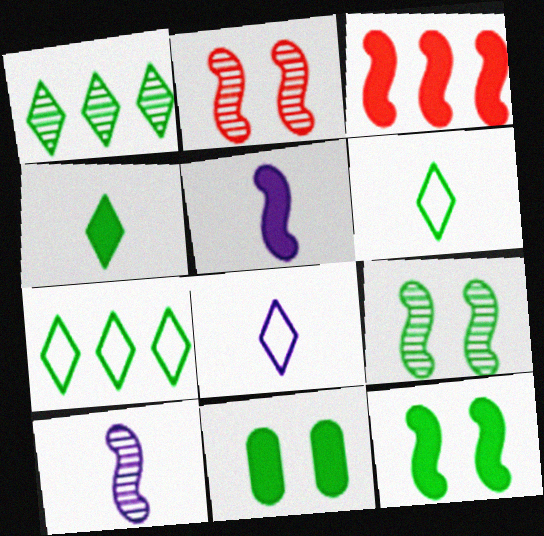[[3, 5, 12]]